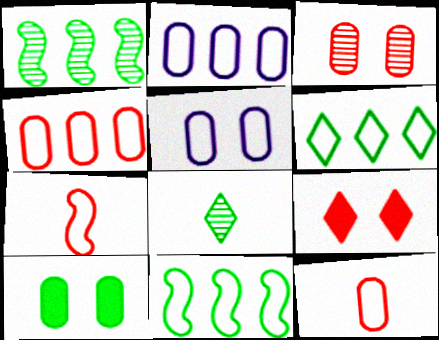[[3, 5, 10], 
[5, 6, 7], 
[8, 10, 11]]